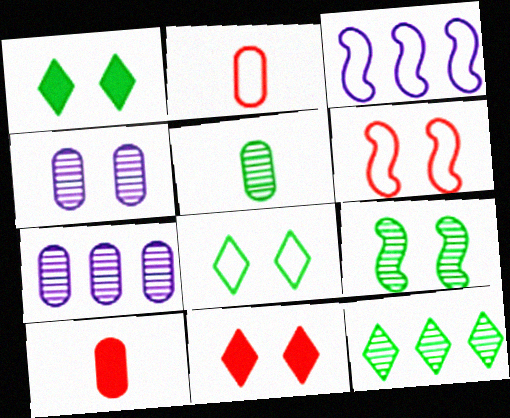[[1, 4, 6], 
[2, 3, 8], 
[3, 5, 11], 
[5, 9, 12]]